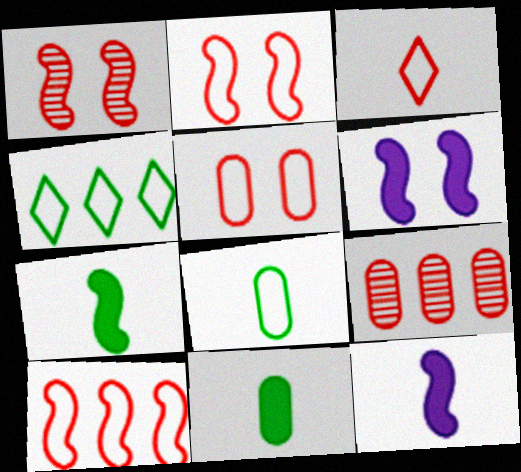[[3, 5, 10]]